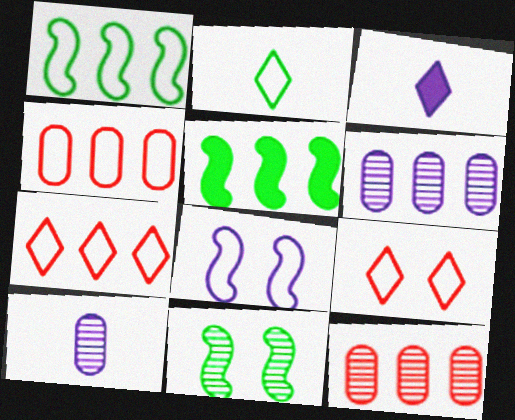[[2, 4, 8], 
[3, 4, 11], 
[3, 6, 8], 
[5, 6, 7], 
[5, 9, 10]]